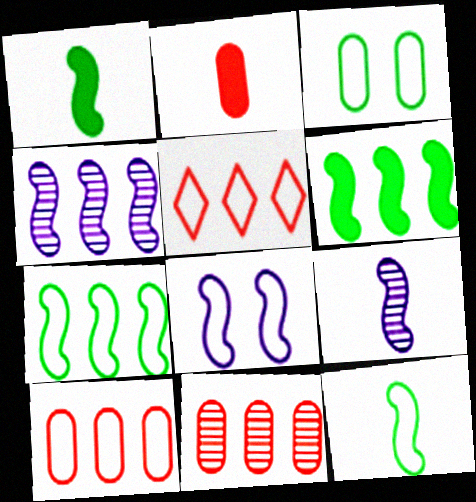[]